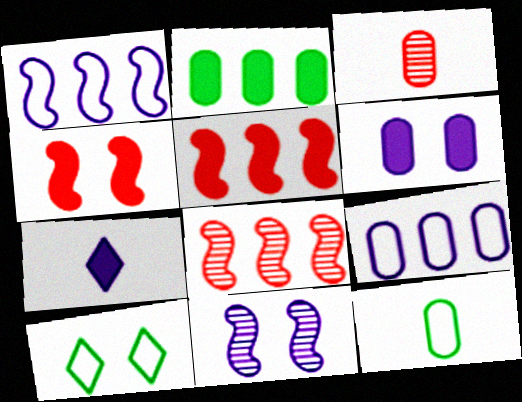[[2, 4, 7], 
[7, 9, 11]]